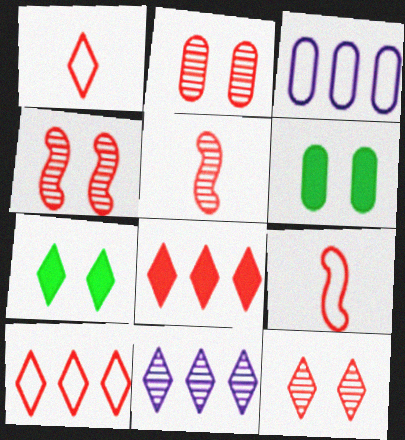[[1, 7, 11], 
[1, 8, 12], 
[2, 4, 12], 
[2, 8, 9], 
[3, 5, 7], 
[6, 9, 11]]